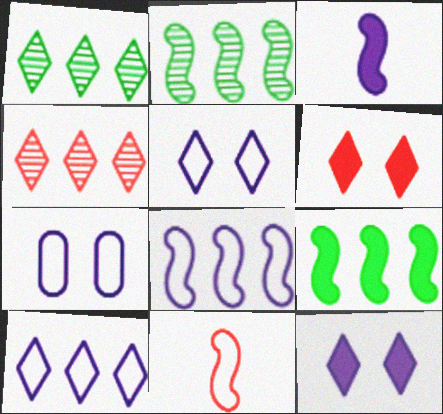[]